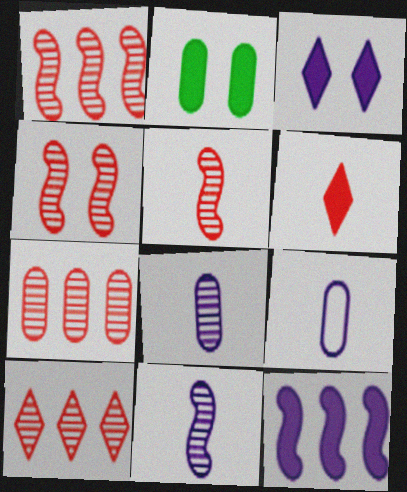[[1, 4, 5], 
[1, 7, 10], 
[2, 6, 12], 
[2, 7, 9]]